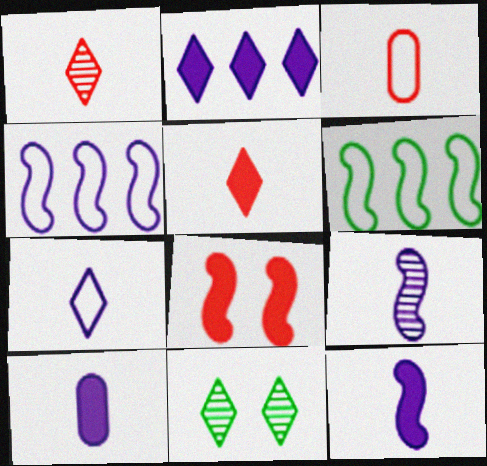[[6, 8, 9], 
[7, 9, 10]]